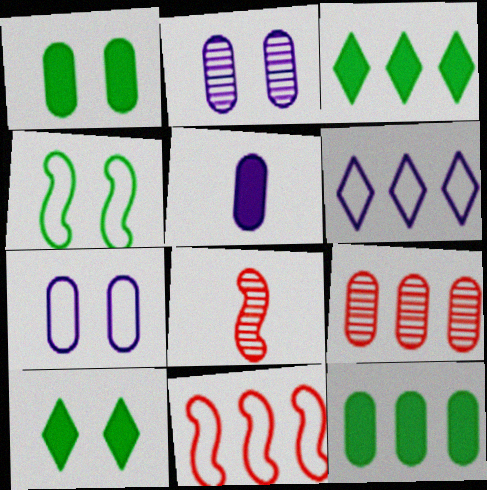[[1, 6, 8], 
[3, 7, 8]]